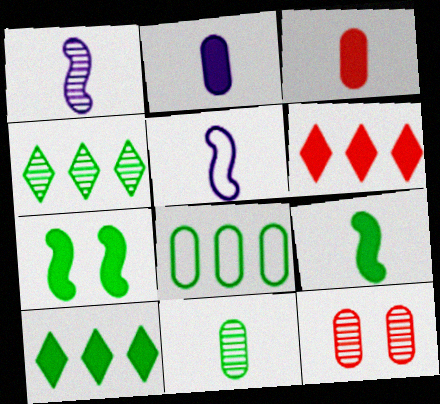[[1, 4, 12], 
[2, 6, 7], 
[2, 8, 12], 
[5, 10, 12]]